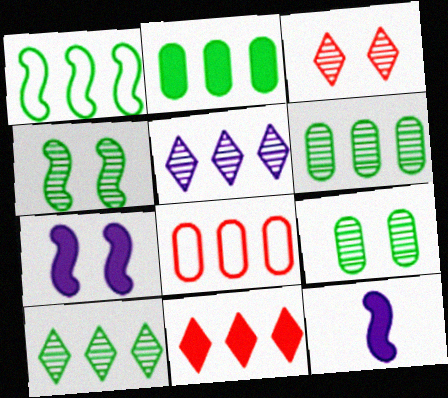[[1, 2, 10]]